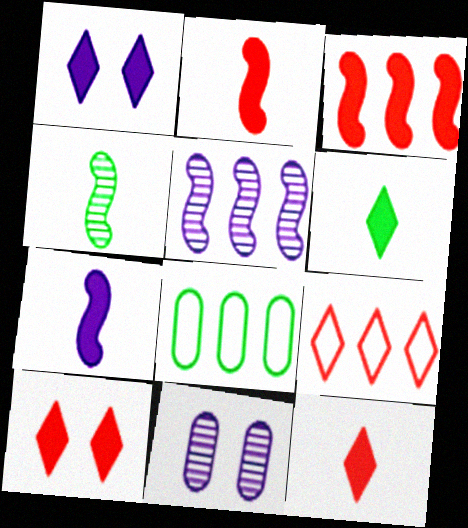[]